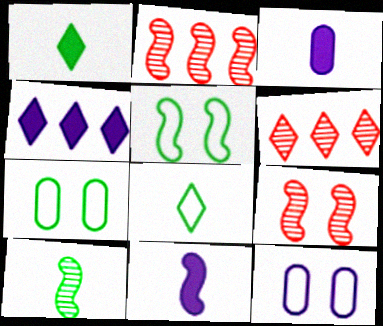[[1, 2, 12], 
[2, 5, 11], 
[3, 5, 6], 
[6, 7, 11]]